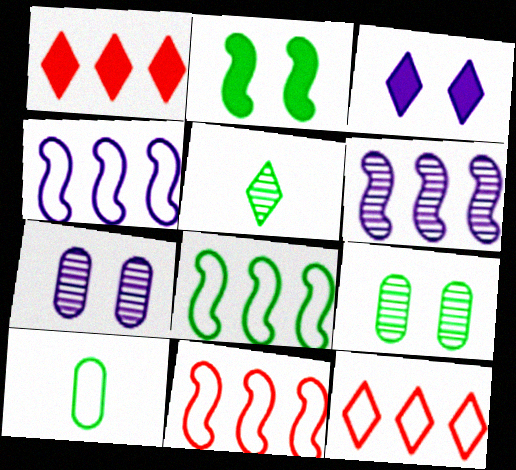[[3, 5, 12], 
[4, 8, 11]]